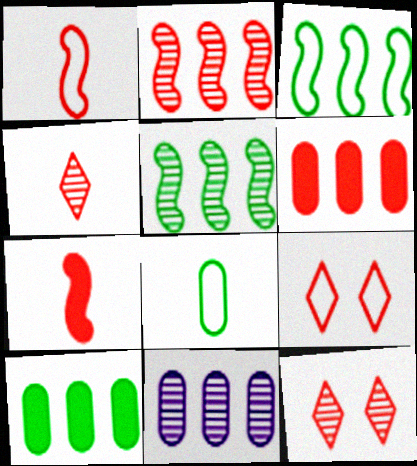[[1, 6, 12]]